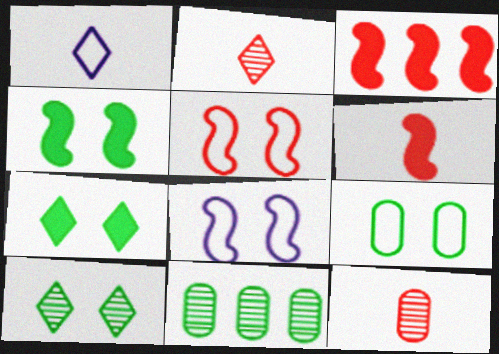[[4, 9, 10]]